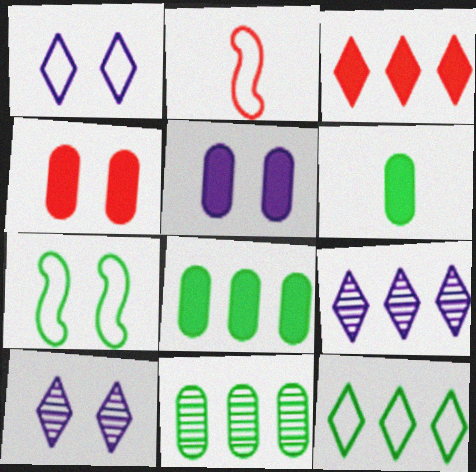[[2, 8, 10], 
[3, 9, 12], 
[4, 7, 10]]